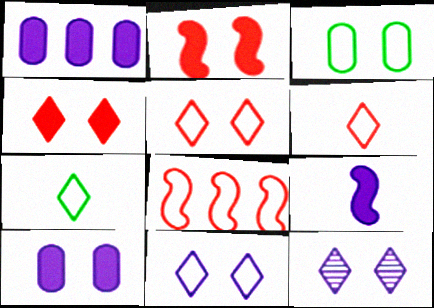[[2, 3, 12]]